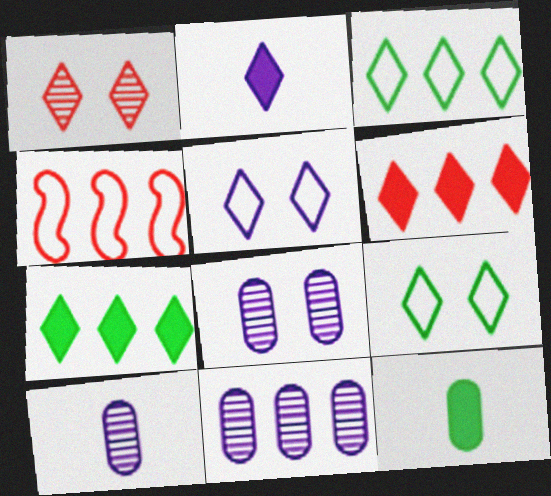[[1, 2, 3], 
[4, 7, 11], 
[8, 10, 11]]